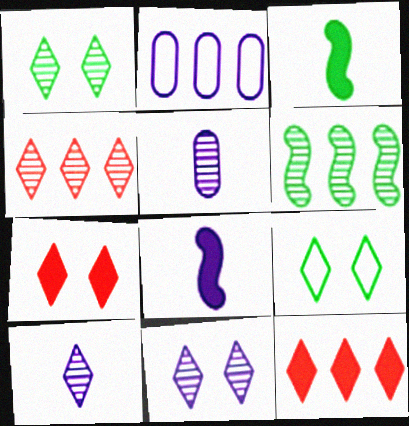[[1, 4, 10], 
[2, 6, 12], 
[2, 8, 11], 
[7, 9, 11], 
[9, 10, 12]]